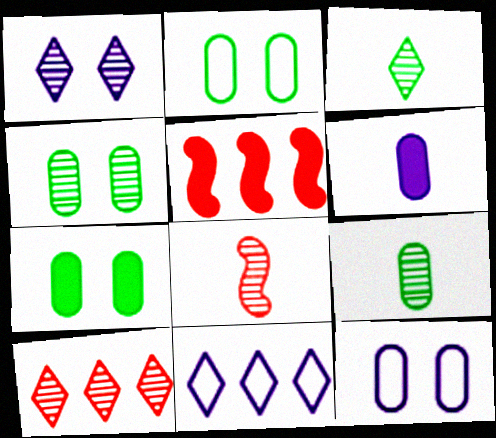[[1, 3, 10], 
[2, 4, 7], 
[3, 5, 12], 
[7, 8, 11]]